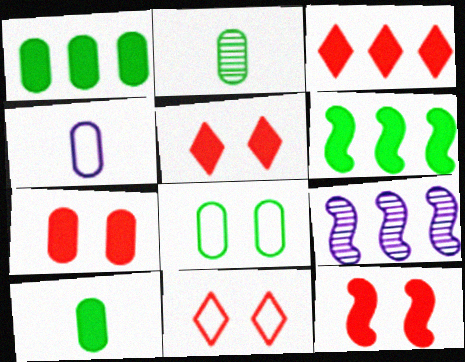[[1, 2, 8], 
[5, 7, 12], 
[9, 10, 11]]